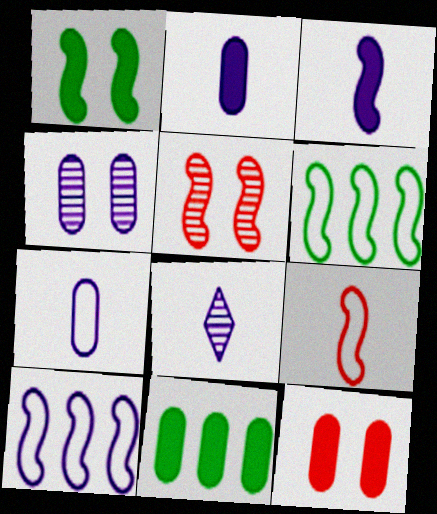[[2, 11, 12], 
[3, 5, 6], 
[3, 7, 8], 
[6, 8, 12]]